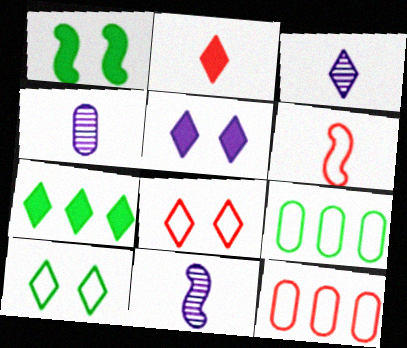[[1, 3, 12], 
[2, 5, 7], 
[3, 4, 11], 
[3, 7, 8], 
[6, 8, 12]]